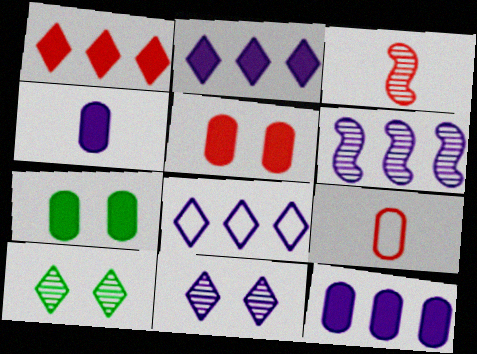[[3, 7, 8], 
[6, 8, 12]]